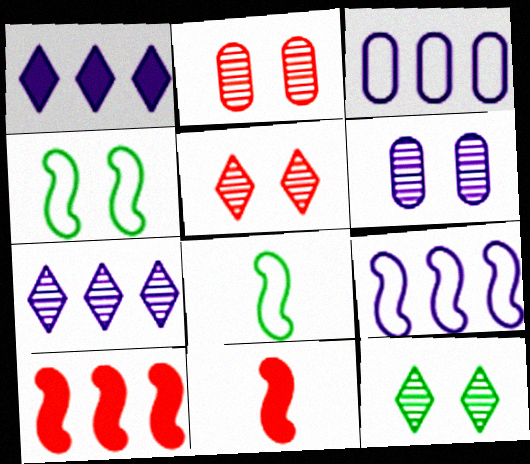[[1, 2, 8], 
[3, 11, 12]]